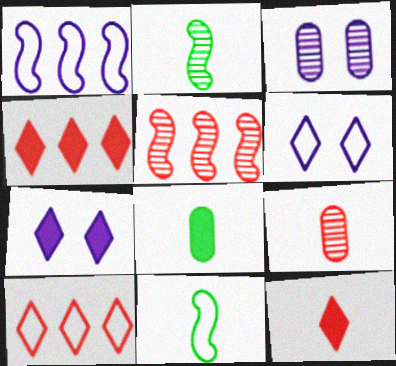[[3, 4, 11], 
[5, 6, 8]]